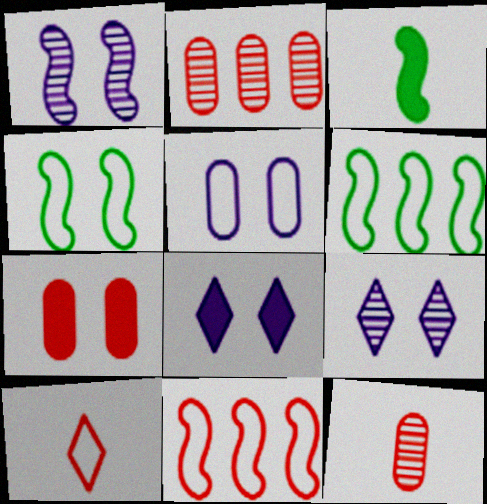[[1, 3, 11], 
[1, 5, 8], 
[4, 7, 9], 
[5, 6, 10], 
[6, 8, 12]]